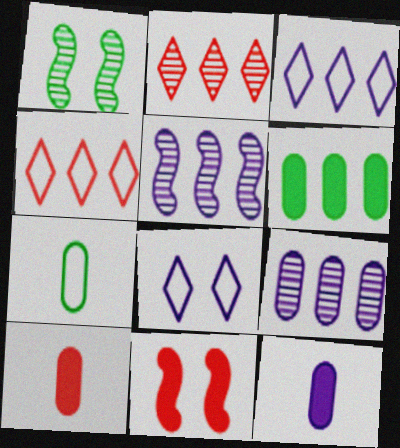[[1, 3, 10], 
[1, 4, 12], 
[4, 5, 6], 
[5, 8, 12]]